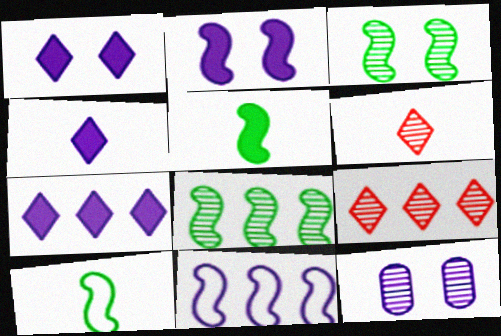[[1, 4, 7], 
[4, 11, 12], 
[6, 8, 12]]